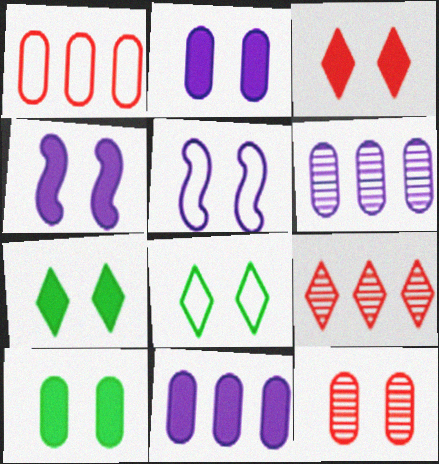[[3, 4, 10], 
[4, 8, 12], 
[5, 7, 12]]